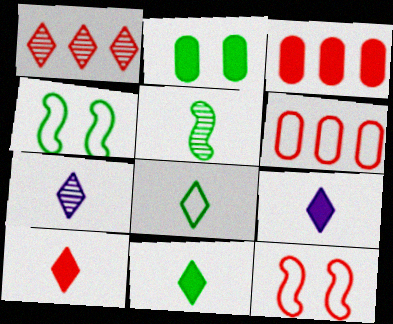[[3, 4, 7], 
[7, 8, 10], 
[9, 10, 11]]